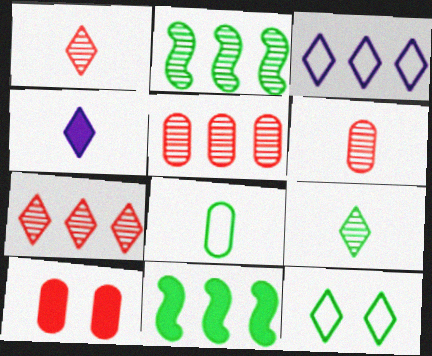[[3, 5, 11], 
[4, 7, 12], 
[4, 10, 11]]